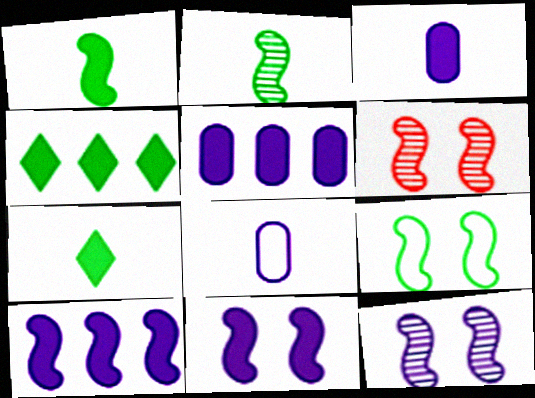[[4, 6, 8], 
[6, 9, 11]]